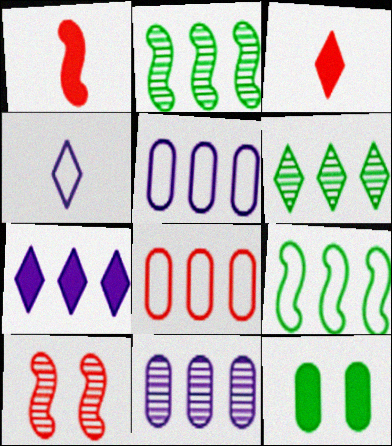[[1, 7, 12], 
[2, 7, 8], 
[3, 8, 10]]